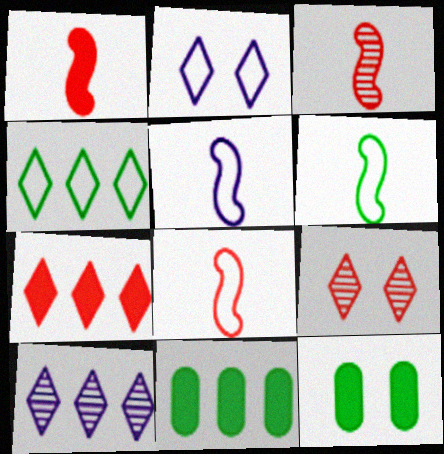[[1, 3, 8], 
[2, 3, 11], 
[4, 7, 10], 
[5, 6, 8], 
[5, 9, 11], 
[8, 10, 12]]